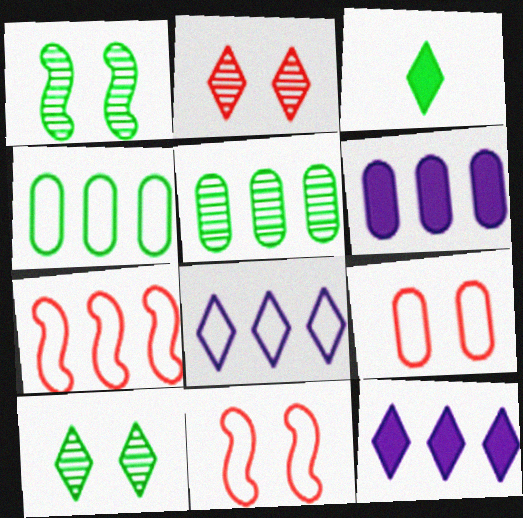[[1, 3, 4], 
[2, 3, 8], 
[4, 7, 8], 
[5, 7, 12]]